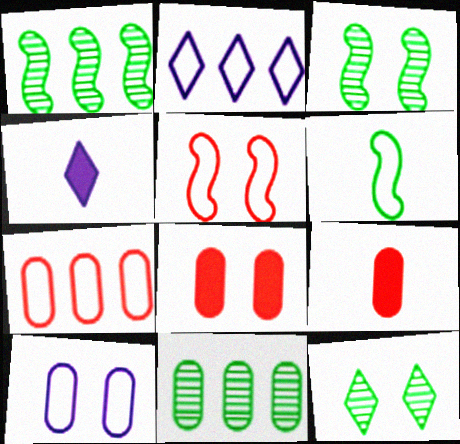[[2, 3, 9], 
[3, 4, 7], 
[4, 5, 11], 
[9, 10, 11]]